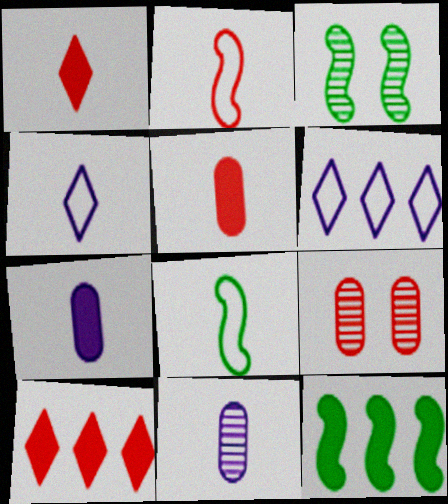[[1, 8, 11], 
[2, 9, 10], 
[3, 5, 6], 
[3, 8, 12], 
[4, 9, 12]]